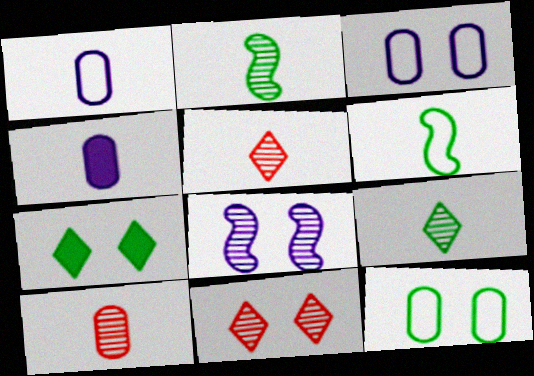[[4, 5, 6]]